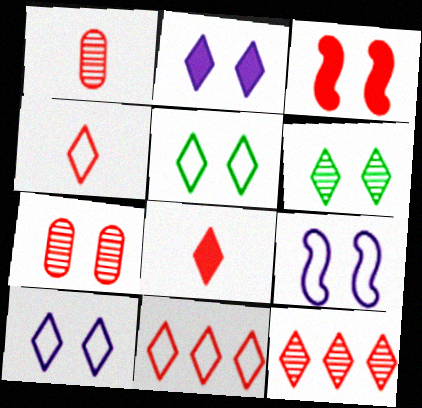[[1, 3, 11]]